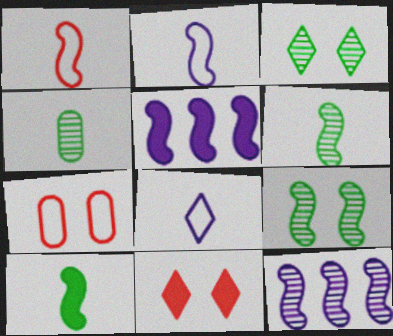[[1, 5, 9]]